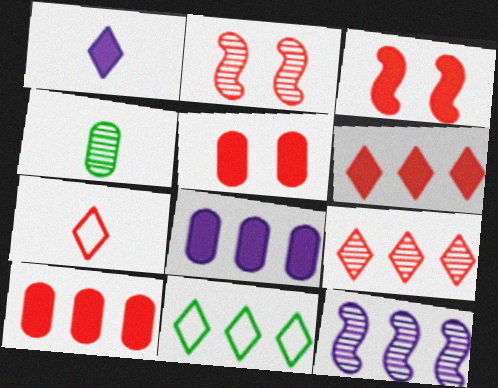[[2, 7, 10], 
[10, 11, 12]]